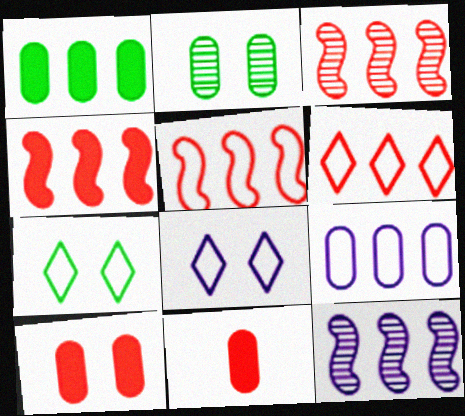[[1, 6, 12], 
[2, 9, 11], 
[3, 4, 5], 
[7, 11, 12]]